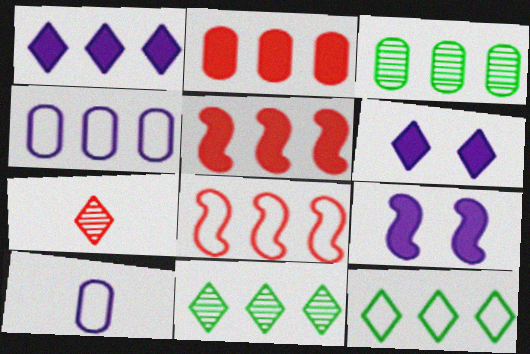[[1, 3, 8], 
[2, 3, 4], 
[4, 5, 11], 
[4, 8, 12], 
[6, 7, 12]]